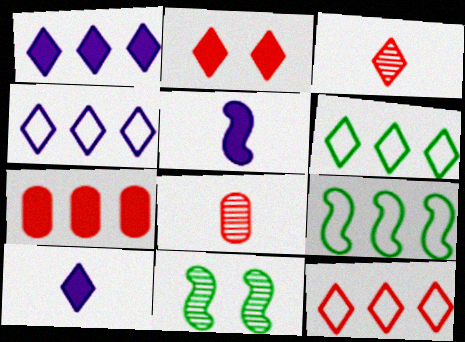[[2, 3, 12], 
[4, 6, 12]]